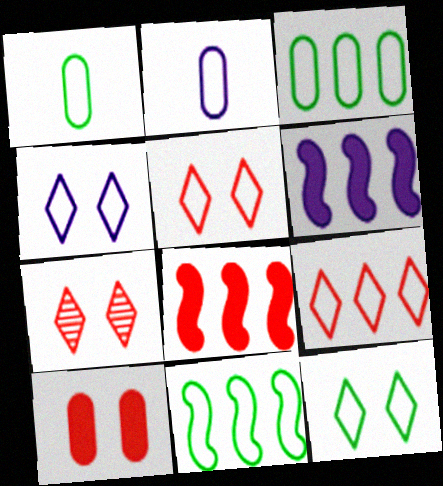[[1, 6, 7], 
[1, 11, 12], 
[2, 5, 11], 
[4, 5, 12]]